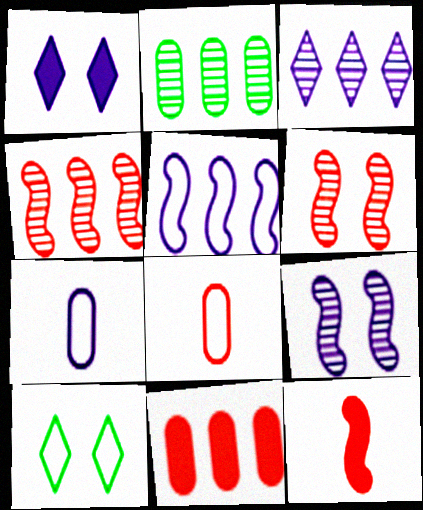[[2, 3, 4], 
[5, 8, 10]]